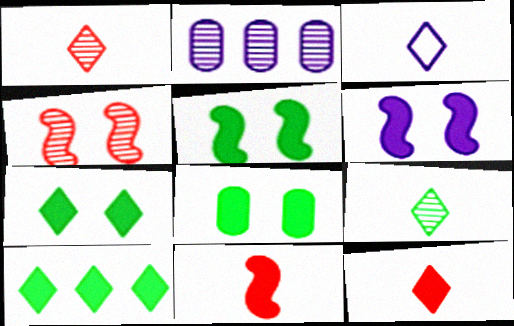[[2, 3, 6], 
[2, 4, 9], 
[3, 9, 12], 
[5, 7, 8]]